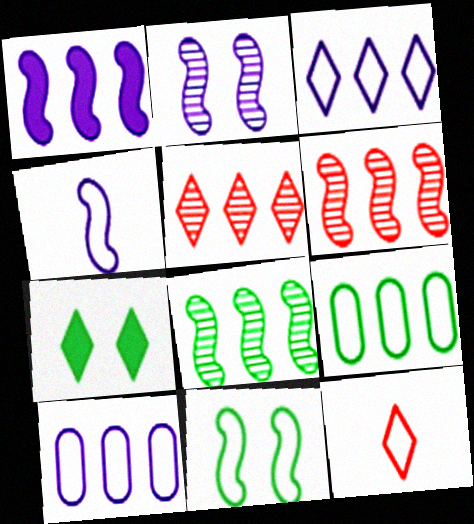[[1, 2, 4], 
[1, 5, 9], 
[10, 11, 12]]